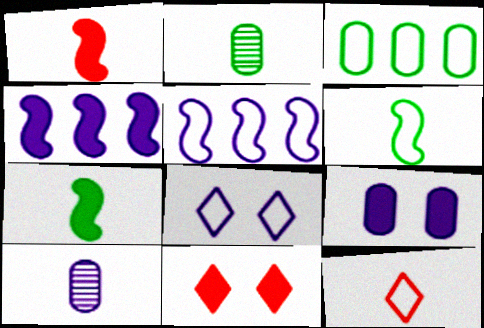[[2, 5, 11], 
[4, 8, 10], 
[7, 10, 12]]